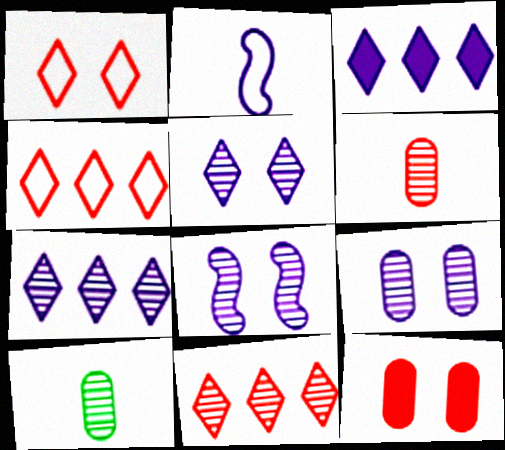[[2, 3, 9], 
[5, 8, 9], 
[8, 10, 11]]